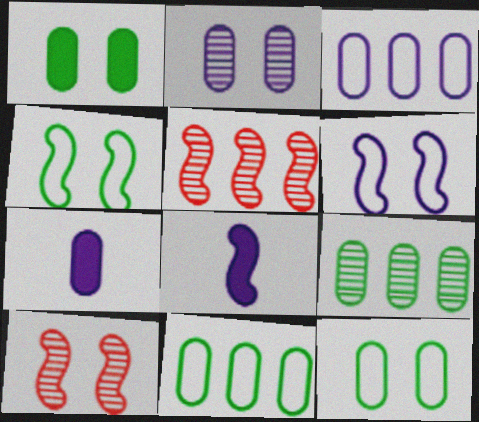[[2, 3, 7], 
[4, 5, 8]]